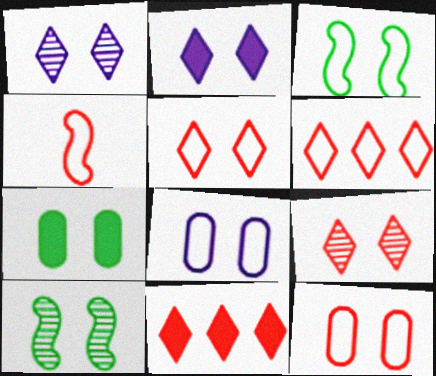[[2, 10, 12], 
[3, 5, 8], 
[4, 6, 12]]